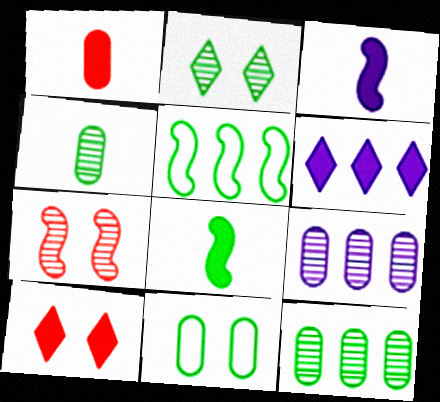[[1, 9, 11], 
[3, 5, 7]]